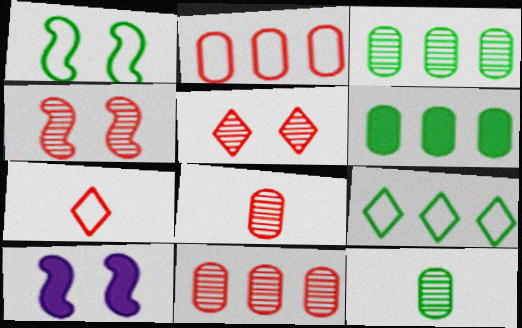[[1, 4, 10], 
[3, 7, 10], 
[8, 9, 10]]